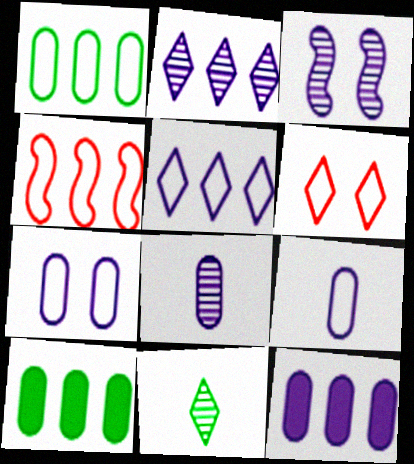[[1, 4, 5], 
[2, 3, 8], 
[2, 4, 10], 
[7, 8, 12]]